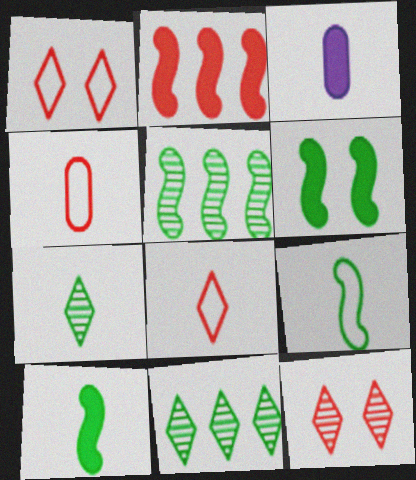[[1, 3, 5], 
[2, 4, 12], 
[5, 6, 9]]